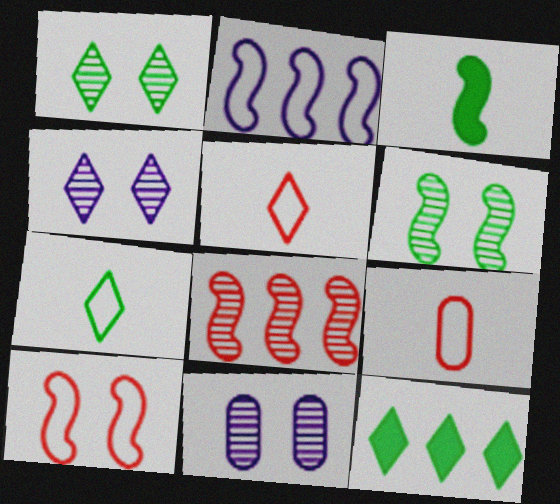[[1, 7, 12], 
[4, 5, 12]]